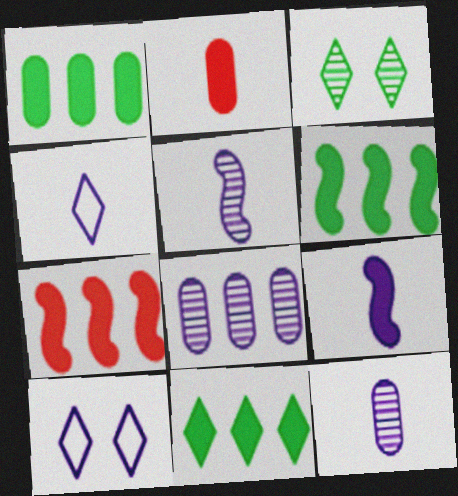[[1, 6, 11], 
[4, 9, 12], 
[8, 9, 10]]